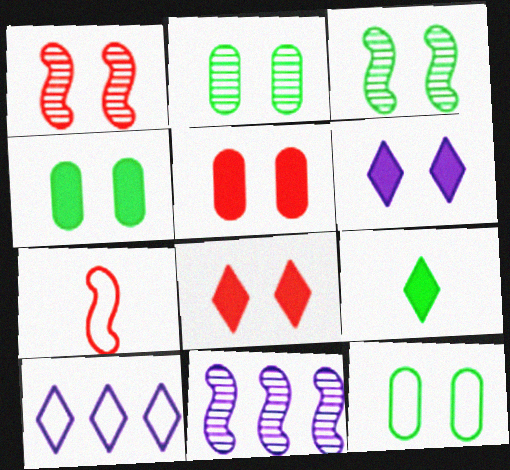[[1, 6, 12], 
[2, 4, 12], 
[7, 10, 12]]